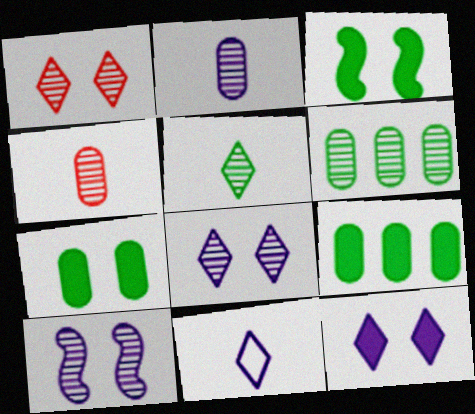[]